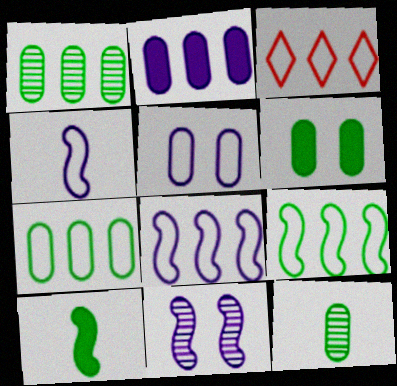[[3, 7, 8], 
[6, 7, 12]]